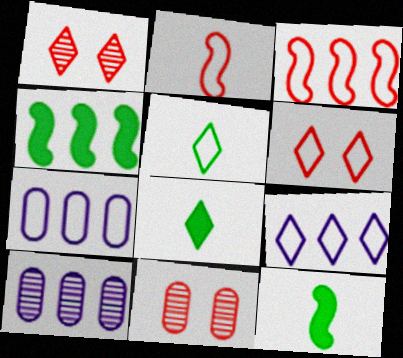[[1, 7, 12], 
[1, 8, 9], 
[5, 6, 9], 
[6, 10, 12], 
[9, 11, 12]]